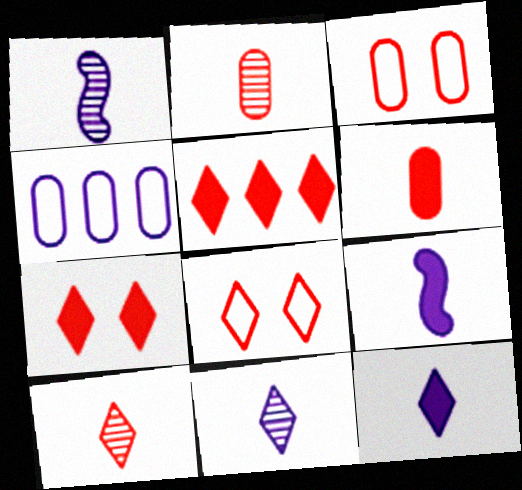[[5, 8, 10]]